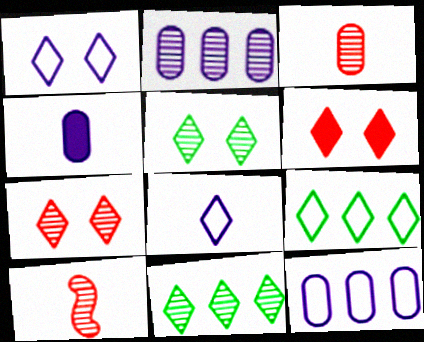[[1, 5, 6], 
[2, 5, 10], 
[6, 8, 11]]